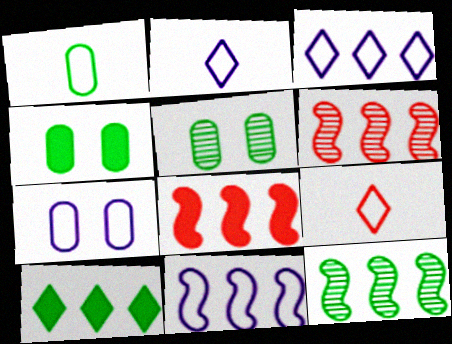[[2, 4, 6], 
[2, 5, 8], 
[2, 7, 11], 
[8, 11, 12]]